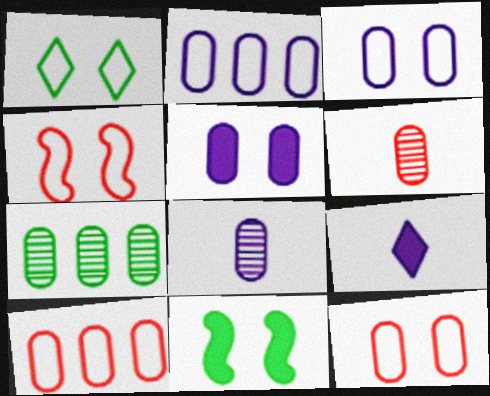[[1, 3, 4], 
[2, 5, 8], 
[4, 7, 9]]